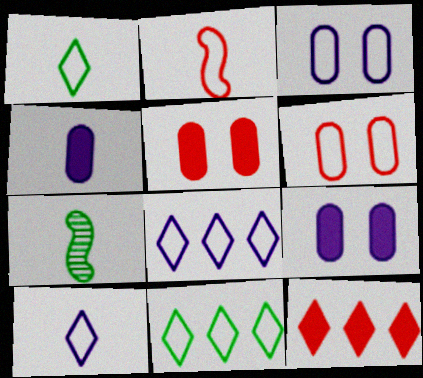[[2, 3, 11], 
[3, 7, 12], 
[5, 7, 8]]